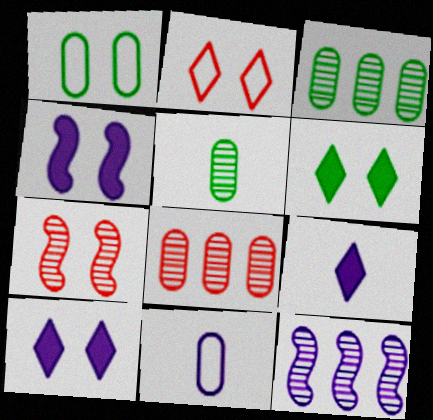[[1, 7, 10], 
[10, 11, 12]]